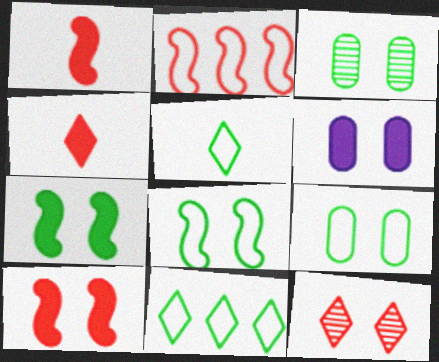[[6, 8, 12]]